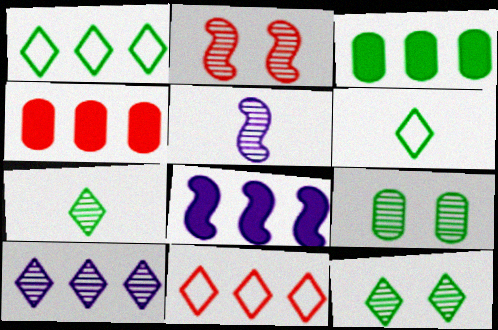[]